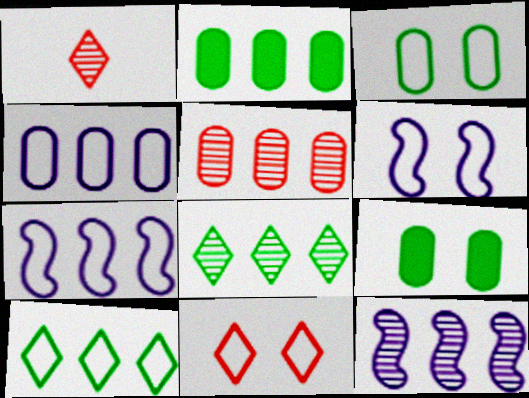[[1, 2, 6], 
[1, 7, 9], 
[2, 4, 5], 
[3, 6, 11], 
[5, 8, 12]]